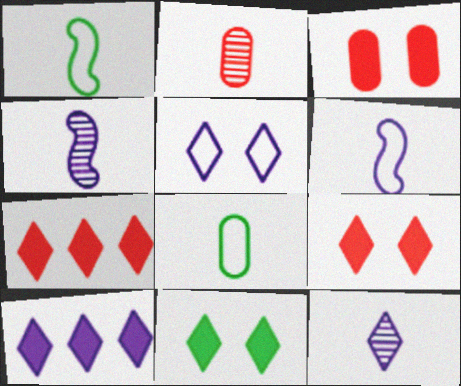[[5, 10, 12]]